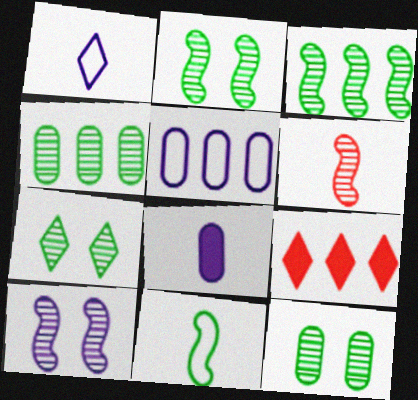[[1, 7, 9], 
[2, 7, 12], 
[3, 5, 9], 
[3, 6, 10]]